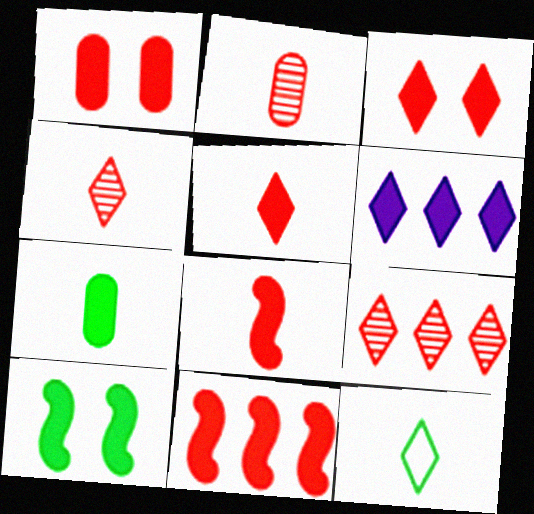[[1, 5, 11]]